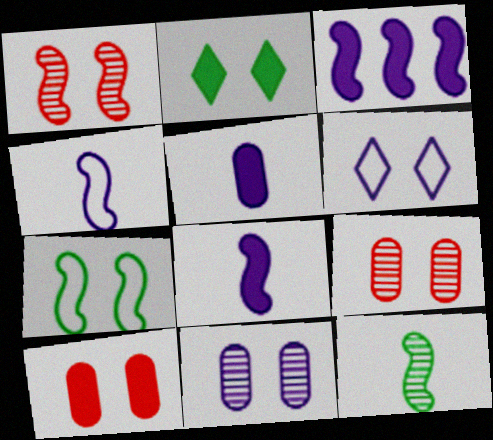[]